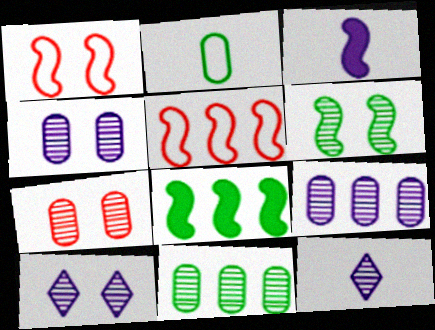[[3, 5, 6], 
[6, 7, 10]]